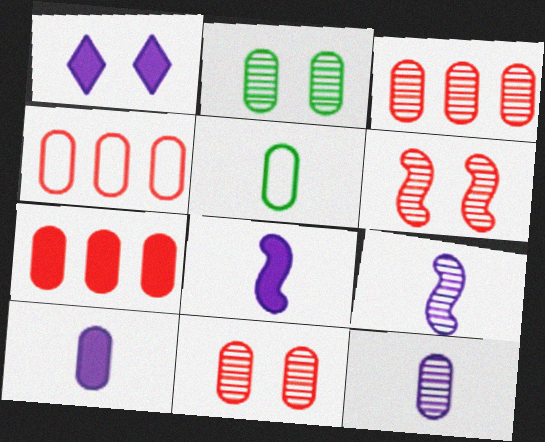[[2, 3, 12], 
[2, 4, 10], 
[3, 4, 7]]